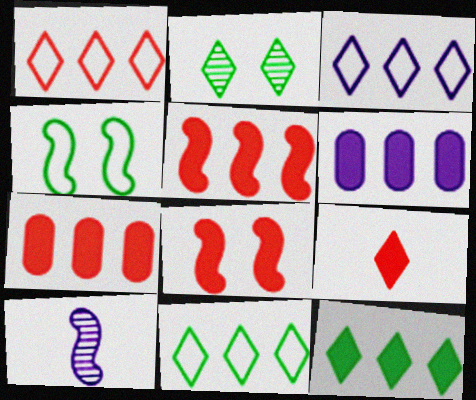[[1, 3, 11], 
[2, 3, 9], 
[4, 5, 10], 
[5, 6, 12], 
[7, 8, 9]]